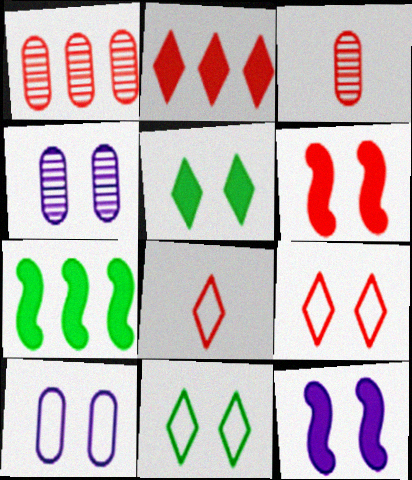[[1, 6, 8], 
[4, 6, 11], 
[4, 7, 8]]